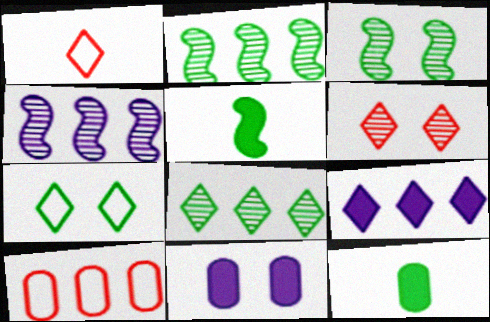[[1, 2, 11], 
[2, 7, 12], 
[2, 9, 10]]